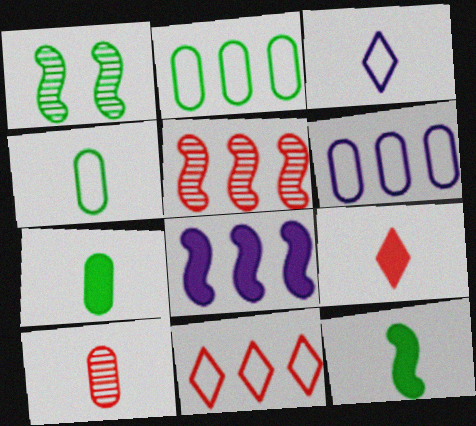[[1, 6, 9], 
[3, 10, 12]]